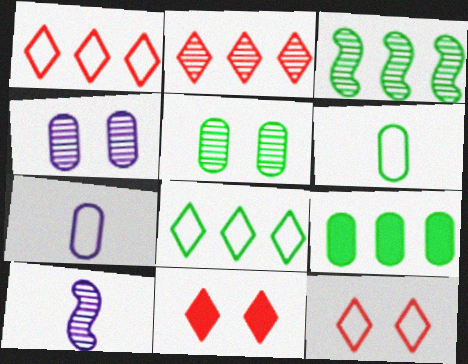[[2, 5, 10], 
[3, 7, 11], 
[3, 8, 9], 
[5, 6, 9], 
[9, 10, 12]]